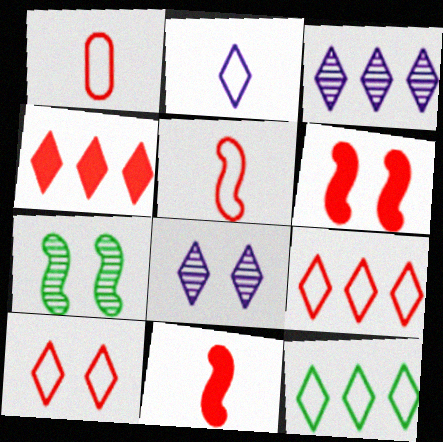[[2, 10, 12], 
[3, 4, 12]]